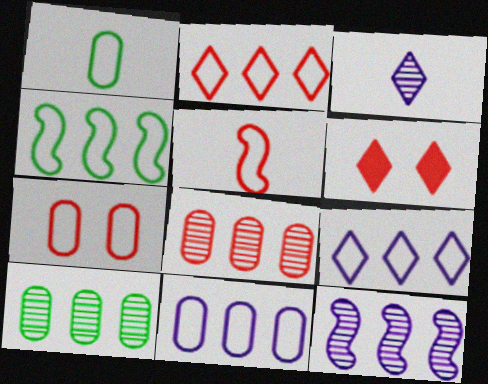[[1, 6, 12], 
[1, 7, 11], 
[2, 4, 11], 
[2, 5, 7], 
[5, 6, 8]]